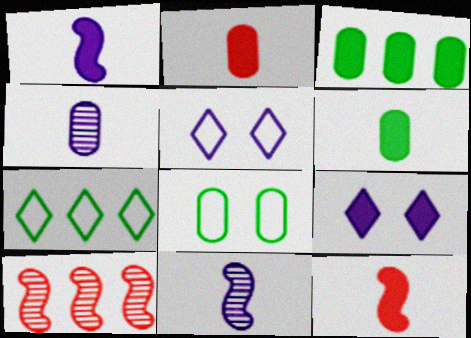[[3, 9, 12], 
[5, 6, 10]]